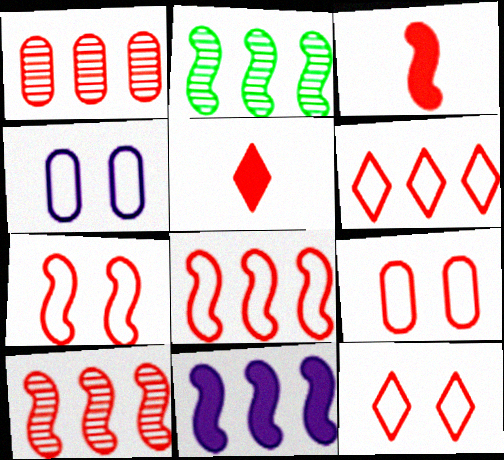[[1, 3, 12], 
[1, 5, 7], 
[2, 4, 5], 
[2, 8, 11], 
[3, 7, 10], 
[5, 9, 10], 
[7, 9, 12]]